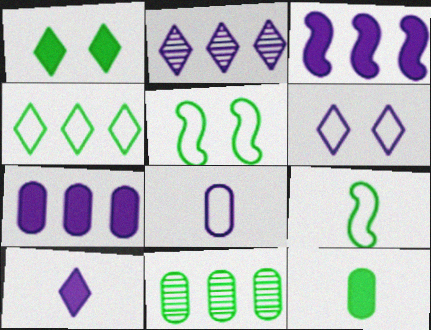[[1, 9, 11], 
[2, 6, 10]]